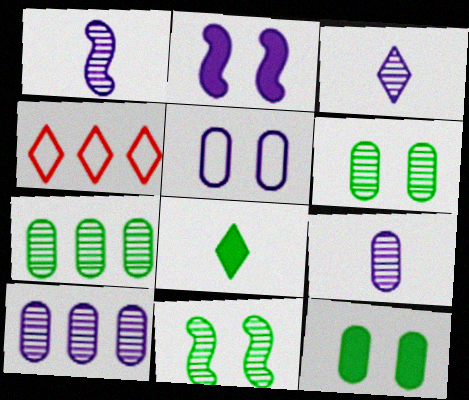[[1, 3, 9], 
[1, 4, 12]]